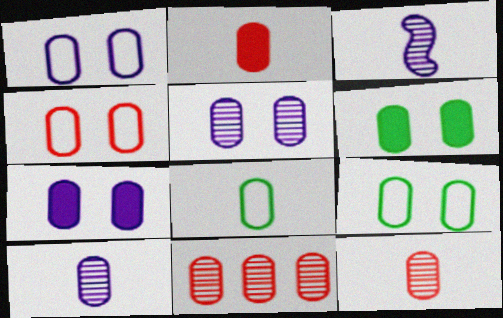[[1, 4, 9], 
[1, 5, 7], 
[2, 4, 11], 
[2, 8, 10], 
[4, 5, 6], 
[7, 8, 11]]